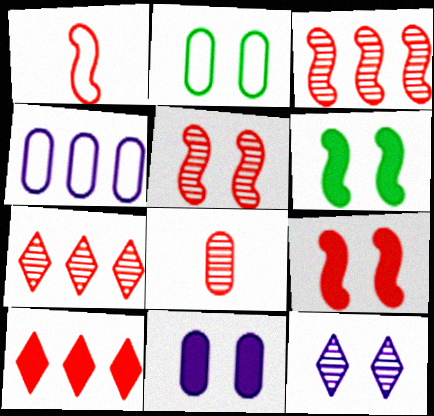[[1, 3, 9], 
[2, 9, 12], 
[5, 7, 8]]